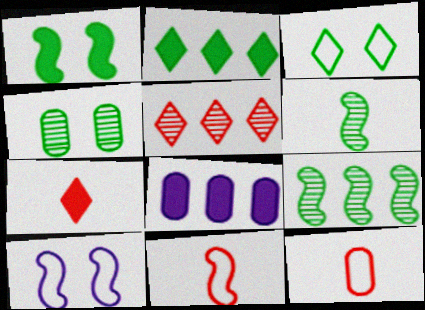[[1, 3, 4], 
[1, 7, 8], 
[4, 8, 12]]